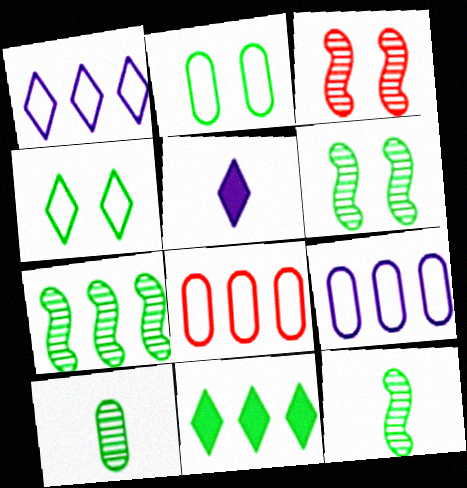[[2, 11, 12], 
[5, 6, 8], 
[6, 7, 12]]